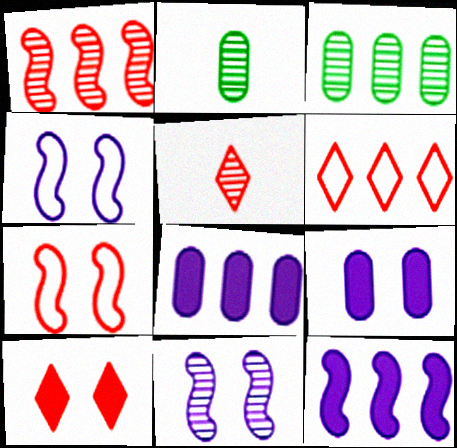[[3, 5, 11], 
[3, 6, 12], 
[5, 6, 10]]